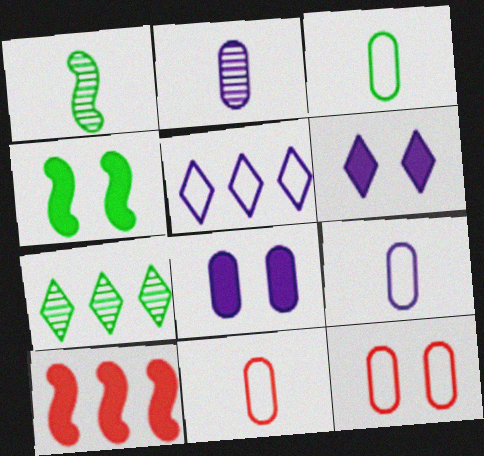[[3, 4, 7], 
[3, 9, 11]]